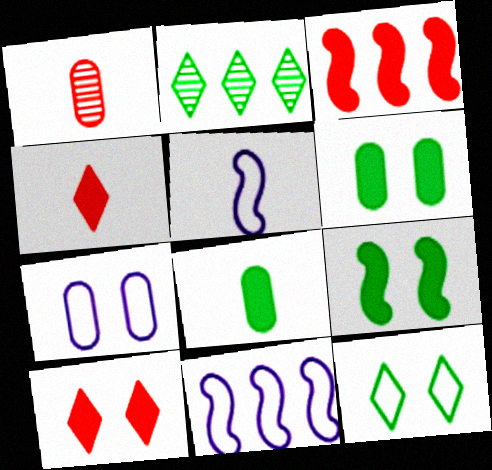[]